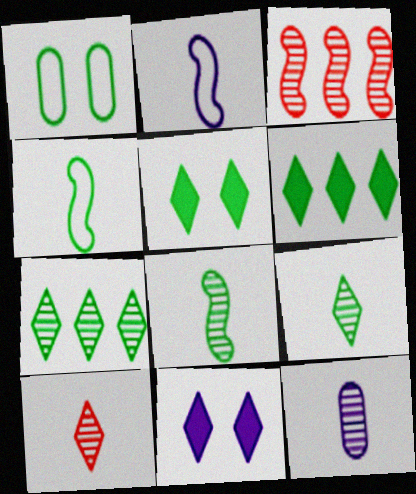[[1, 6, 8], 
[8, 10, 12]]